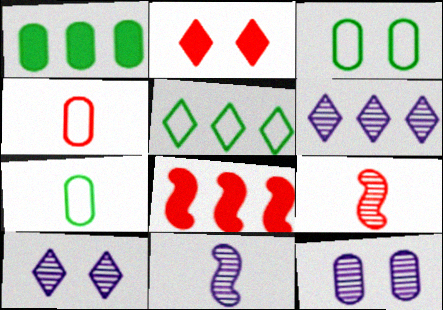[[1, 4, 12], 
[6, 11, 12], 
[7, 8, 10]]